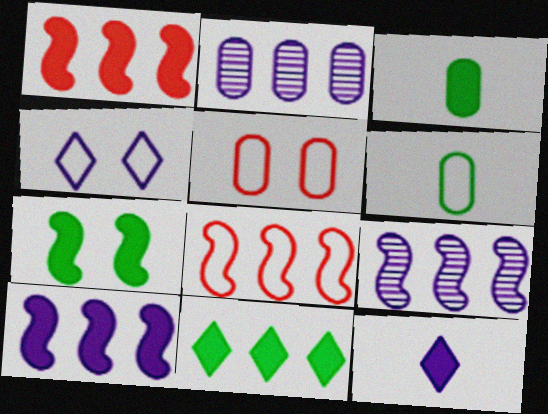[[2, 3, 5], 
[2, 8, 11], 
[3, 7, 11], 
[4, 6, 8]]